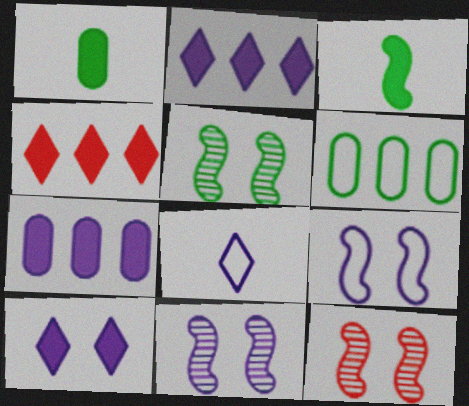[[5, 11, 12], 
[7, 8, 11]]